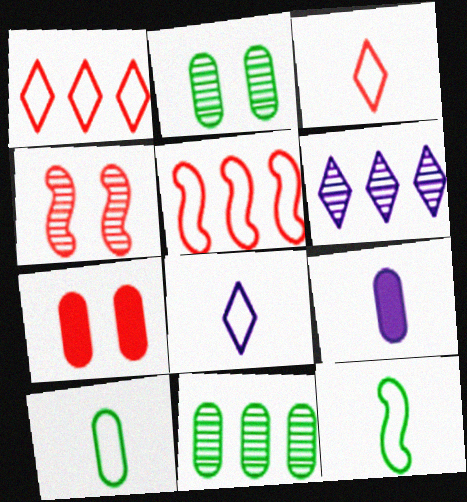[[6, 7, 12]]